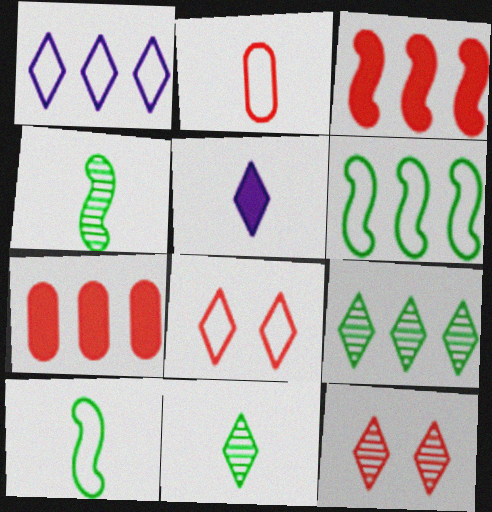[[2, 3, 12], 
[2, 4, 5], 
[5, 8, 9]]